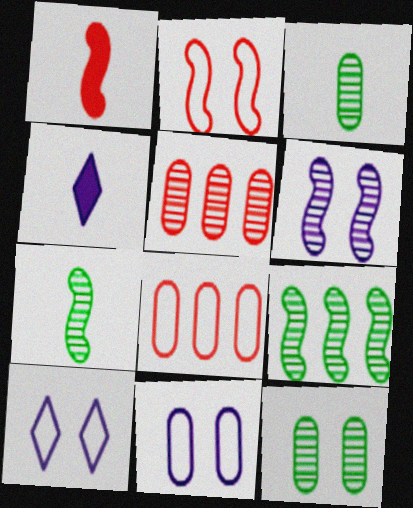[]